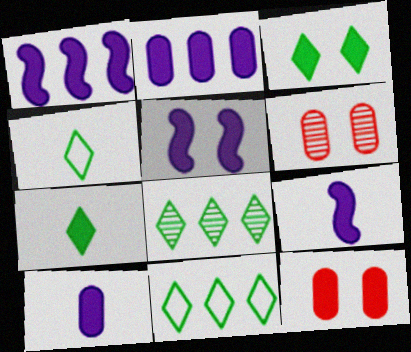[[1, 4, 6], 
[1, 5, 9], 
[1, 7, 12], 
[3, 4, 8], 
[3, 5, 12], 
[6, 9, 11]]